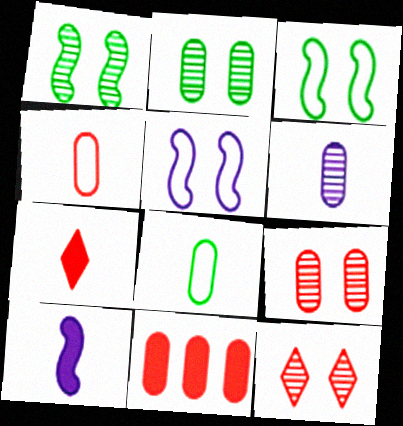[[4, 9, 11]]